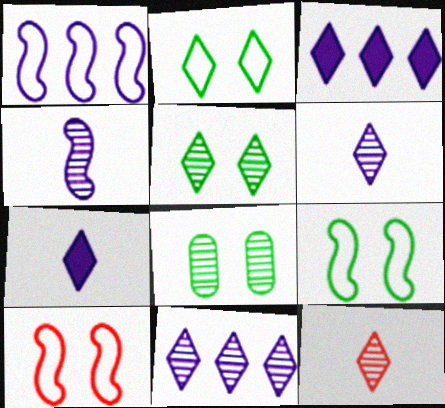[[2, 3, 12], 
[5, 11, 12]]